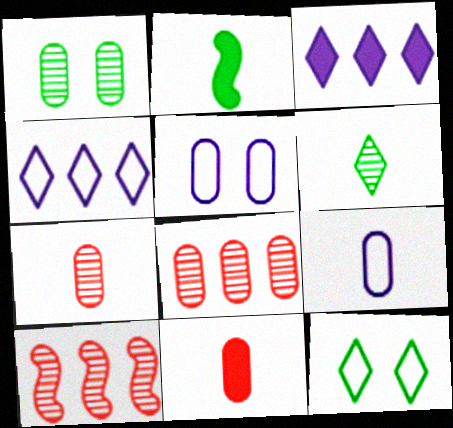[]